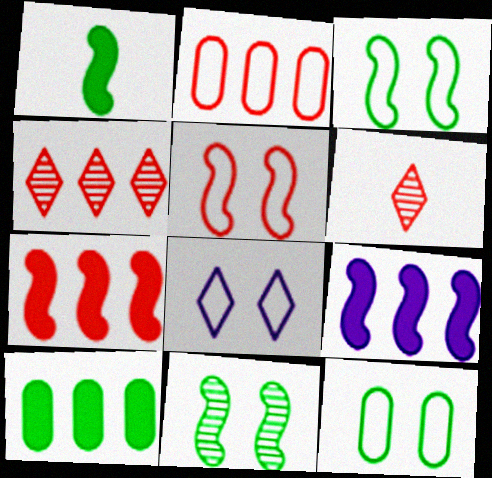[[2, 4, 7], 
[5, 8, 12], 
[6, 9, 12]]